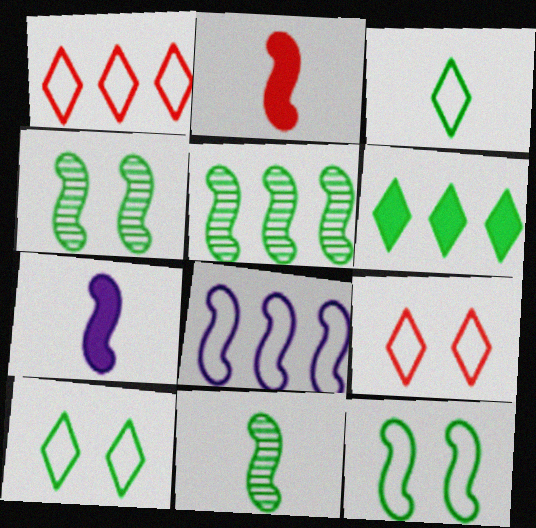[[2, 4, 8], 
[4, 5, 11]]